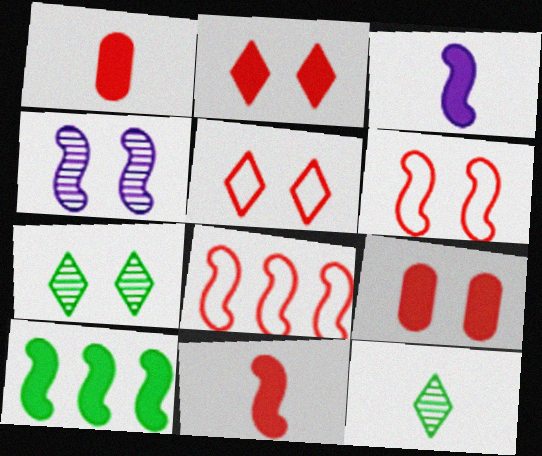[]